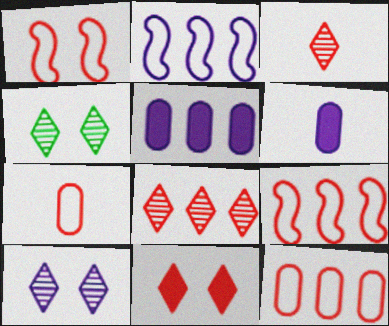[[2, 6, 10], 
[4, 6, 9]]